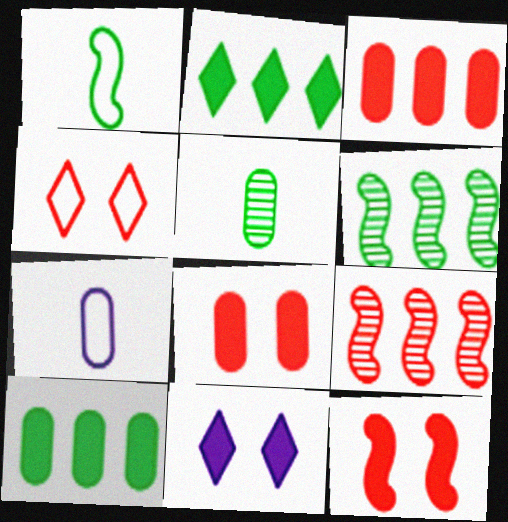[]